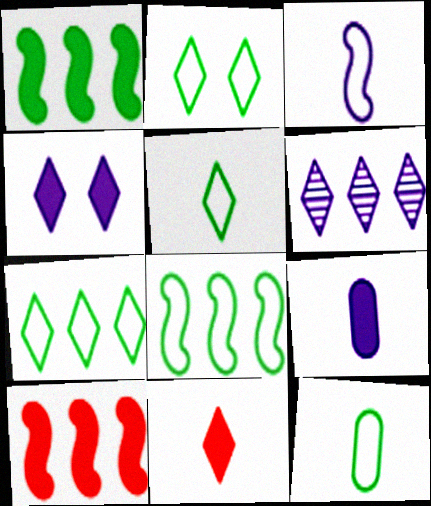[[2, 5, 7], 
[2, 6, 11], 
[2, 8, 12]]